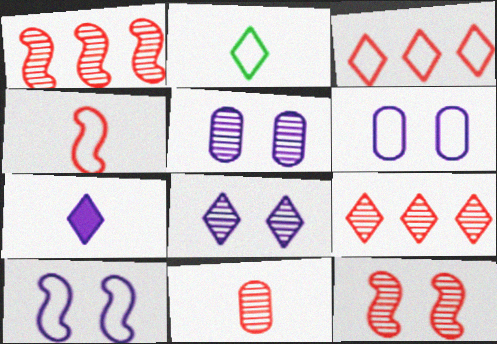[[9, 11, 12]]